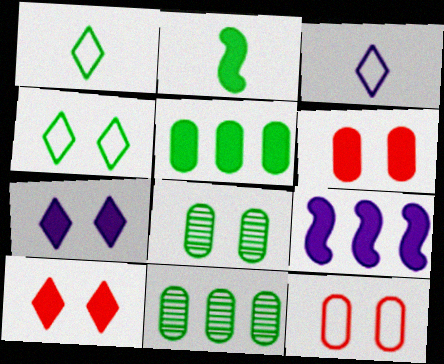[[2, 4, 11]]